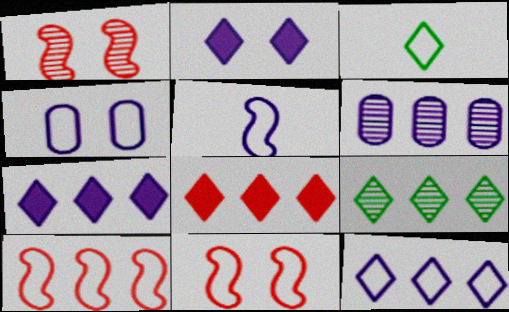[[2, 5, 6], 
[3, 4, 10], 
[4, 5, 12], 
[8, 9, 12]]